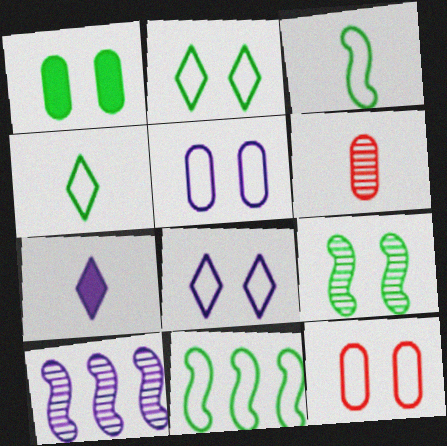[[1, 2, 9], 
[3, 6, 7], 
[5, 7, 10]]